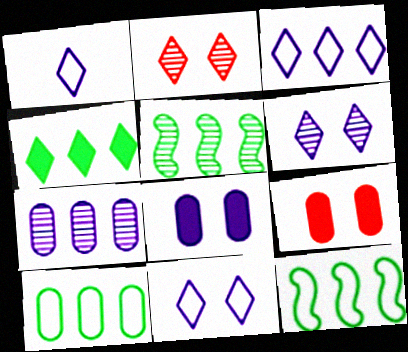[[1, 2, 4], 
[1, 3, 11], 
[1, 5, 9], 
[4, 5, 10]]